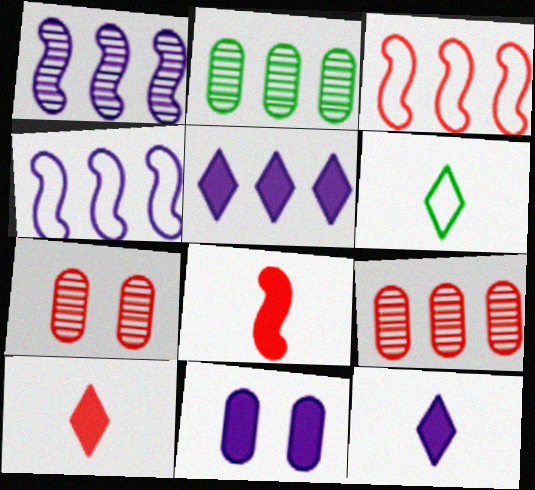[[2, 3, 5], 
[3, 7, 10]]